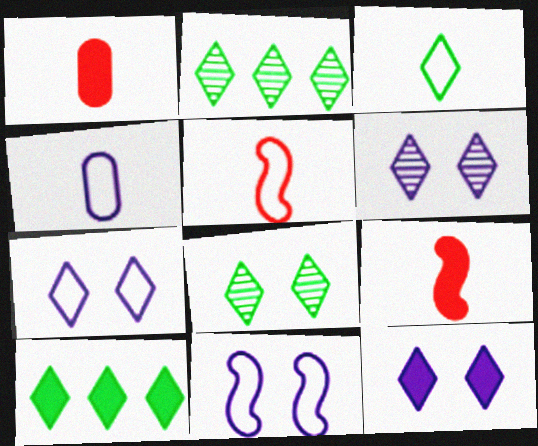[[1, 2, 11], 
[3, 4, 5], 
[3, 8, 10], 
[6, 7, 12]]